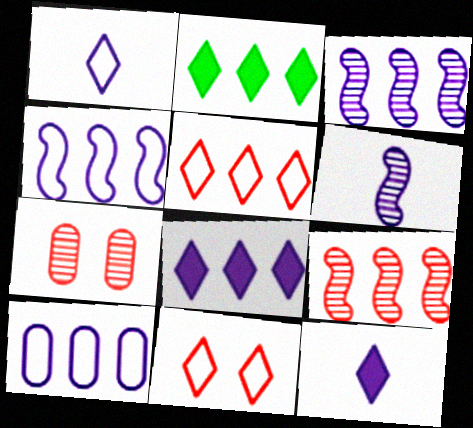[[2, 9, 10], 
[3, 8, 10]]